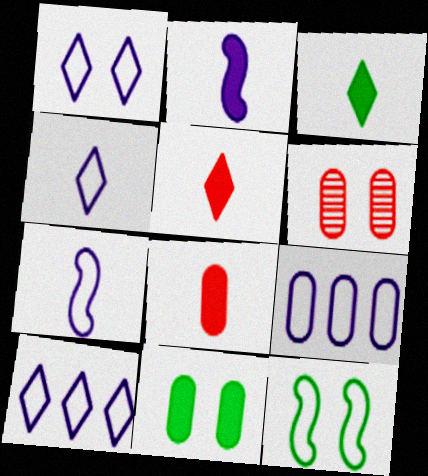[[1, 4, 10], 
[1, 7, 9], 
[2, 3, 8]]